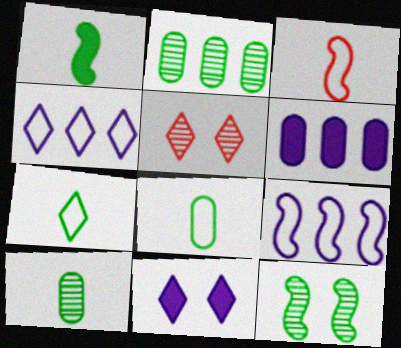[[1, 7, 10], 
[2, 3, 11]]